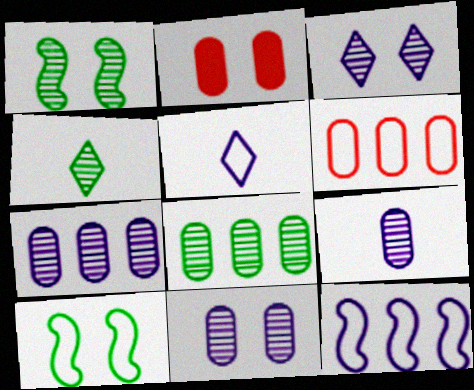[[1, 4, 8], 
[2, 3, 10], 
[2, 4, 12], 
[5, 6, 10], 
[7, 9, 11]]